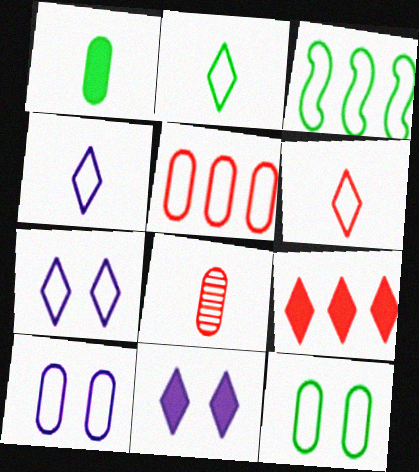[[2, 3, 12], 
[2, 4, 6], 
[3, 6, 10], 
[3, 8, 11]]